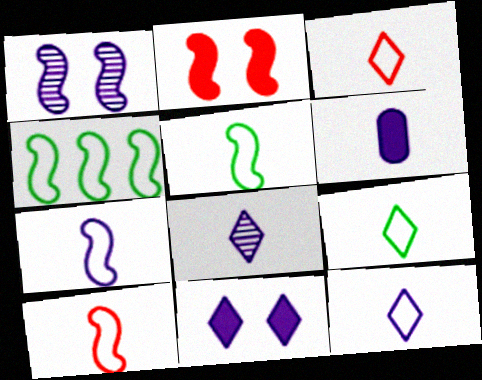[[3, 9, 12], 
[5, 7, 10], 
[6, 7, 8]]